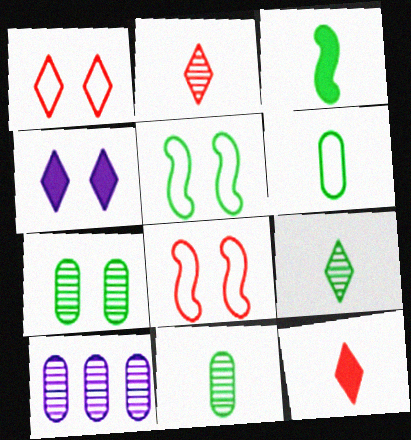[[1, 3, 10], 
[3, 6, 9], 
[4, 7, 8], 
[5, 10, 12]]